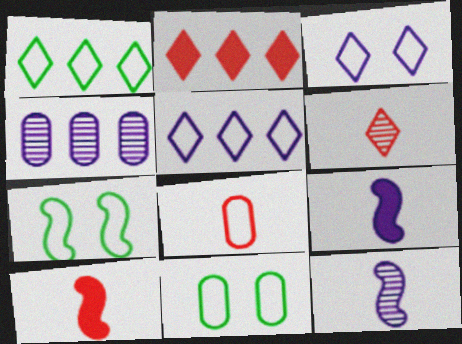[[2, 11, 12], 
[3, 4, 9], 
[5, 7, 8], 
[6, 8, 10]]